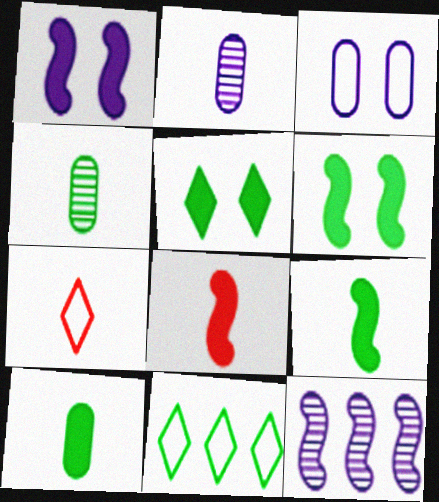[[2, 7, 9], 
[4, 6, 11]]